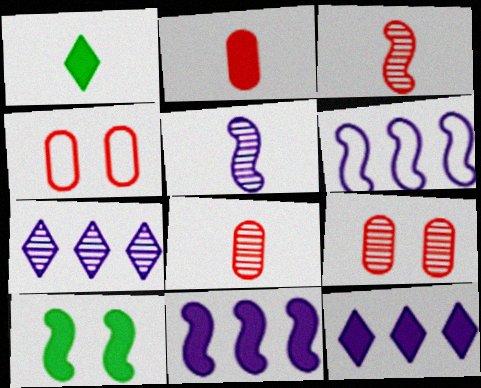[[1, 6, 9], 
[2, 10, 12], 
[3, 6, 10]]